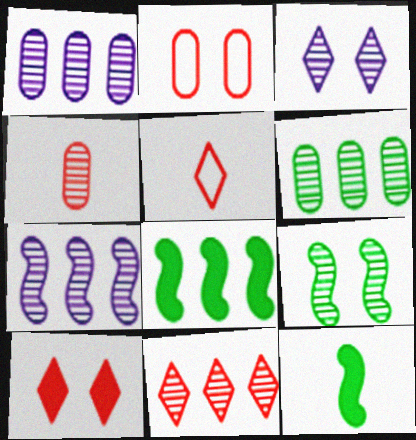[[5, 10, 11], 
[6, 7, 11]]